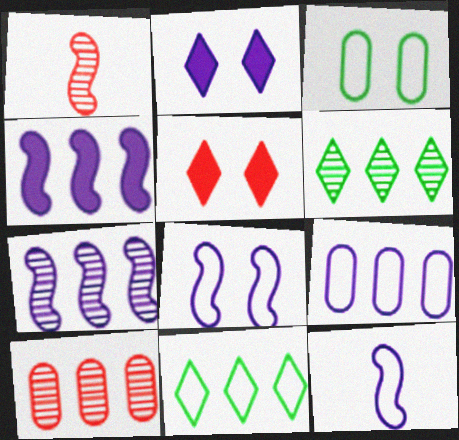[[4, 10, 11], 
[6, 7, 10]]